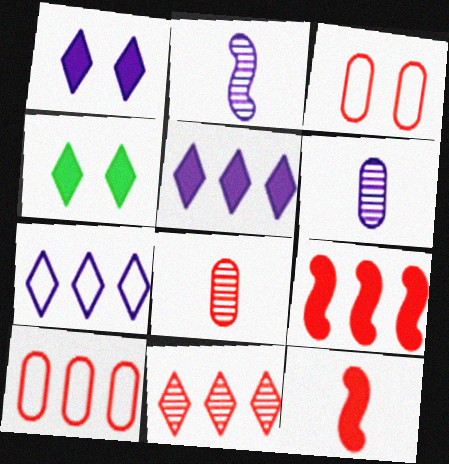[[2, 4, 10], 
[3, 11, 12], 
[9, 10, 11]]